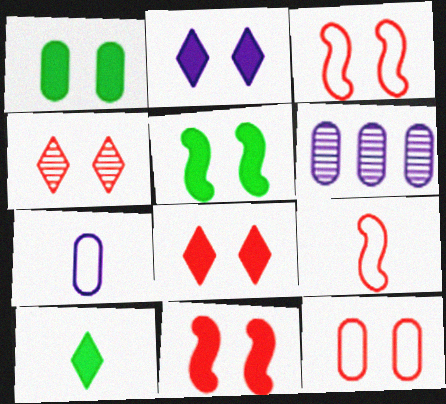[[1, 2, 11], 
[3, 6, 10], 
[4, 11, 12]]